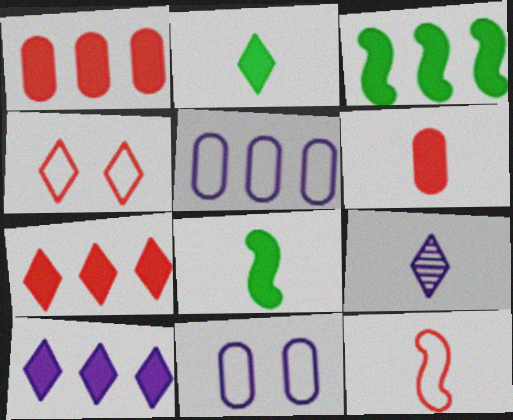[[1, 3, 10]]